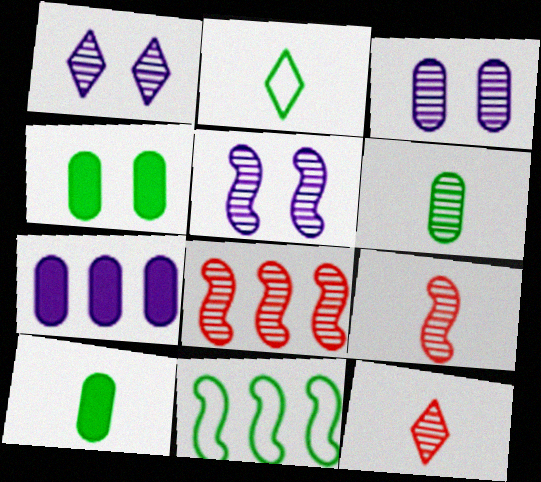[[1, 3, 5], 
[1, 6, 8]]